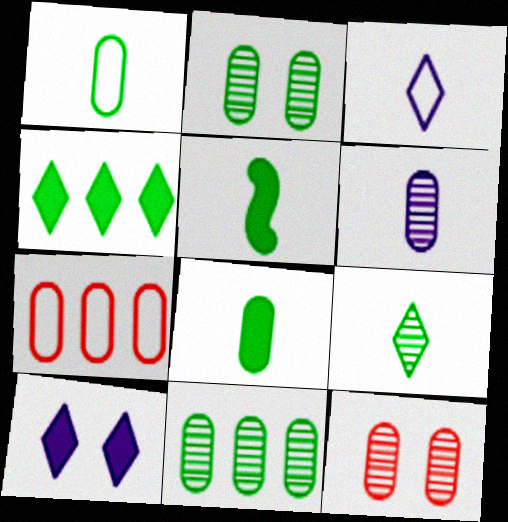[[1, 5, 9], 
[6, 11, 12]]